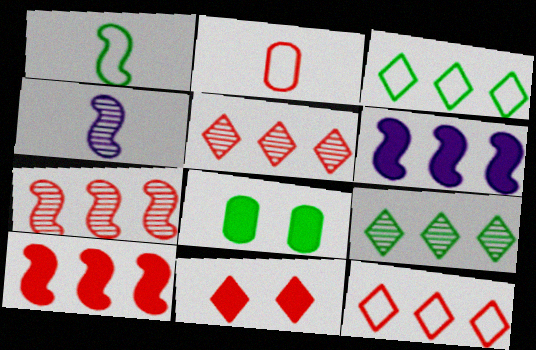[[1, 8, 9], 
[2, 7, 11], 
[4, 8, 12]]